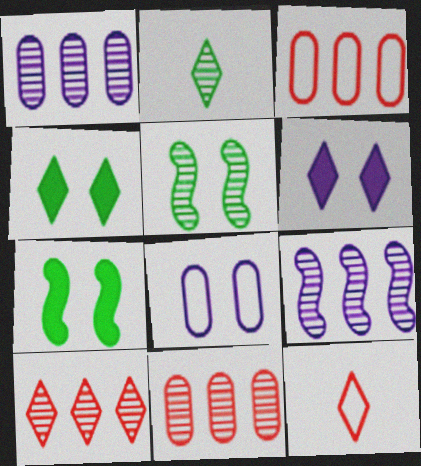[[1, 7, 12]]